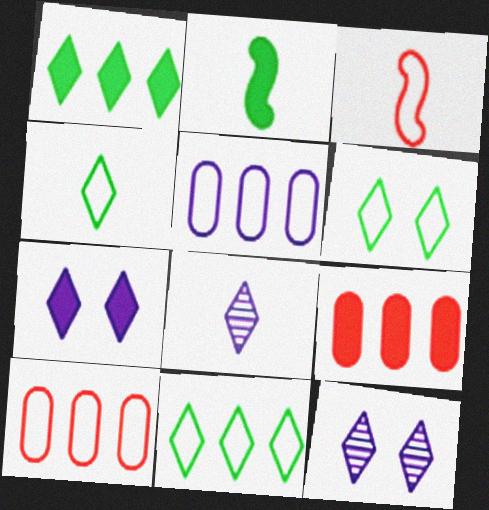[[2, 7, 9], 
[2, 10, 12], 
[3, 5, 6], 
[4, 6, 11]]